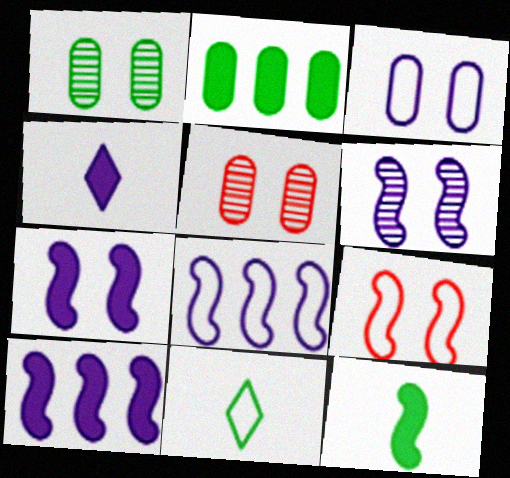[[5, 10, 11]]